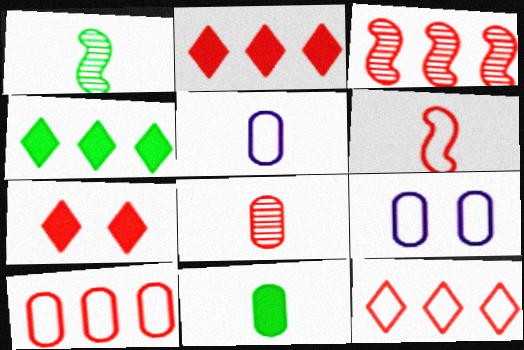[[1, 2, 9], 
[2, 3, 10], 
[5, 8, 11]]